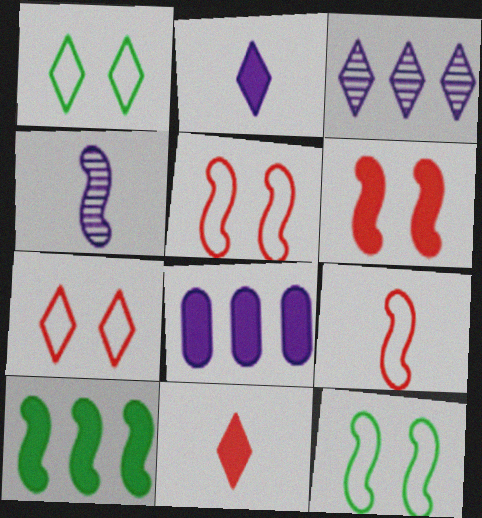[[1, 3, 11], 
[4, 5, 10]]